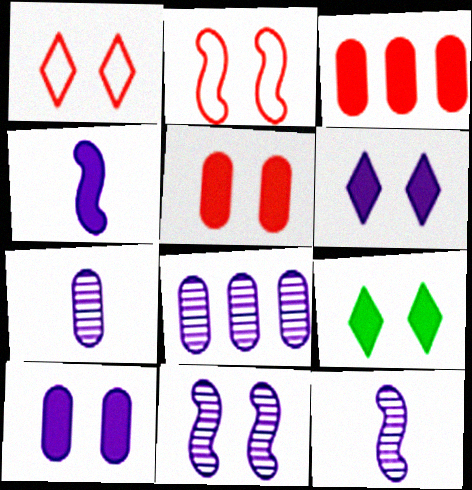[[3, 4, 9]]